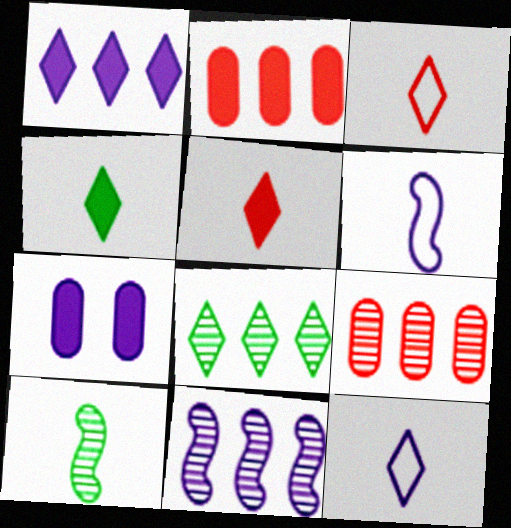[[7, 11, 12], 
[8, 9, 11]]